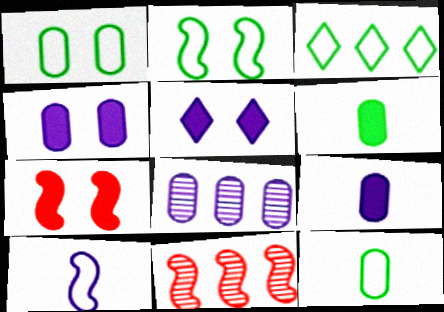[[2, 3, 12], 
[5, 8, 10], 
[5, 11, 12]]